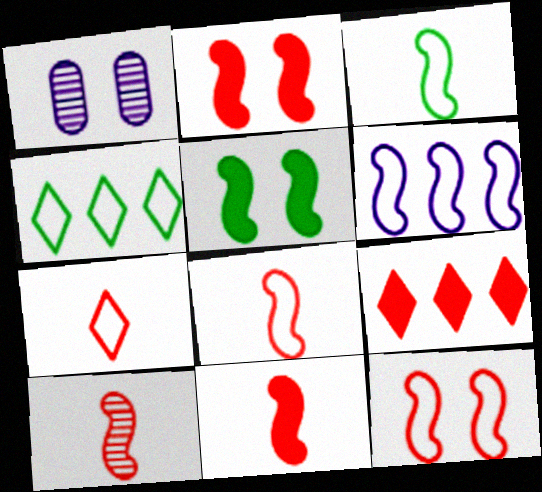[[1, 3, 9], 
[1, 4, 11], 
[3, 6, 12], 
[5, 6, 10], 
[8, 10, 11]]